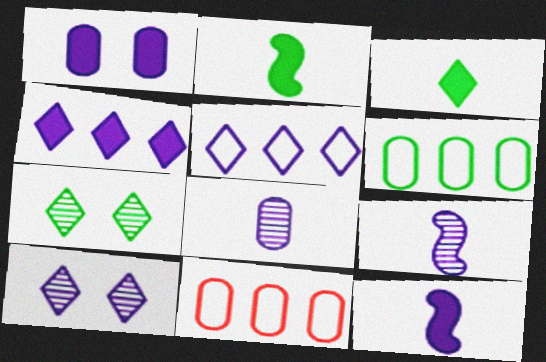[[1, 4, 12], 
[1, 5, 9], 
[2, 6, 7], 
[2, 10, 11], 
[7, 11, 12]]